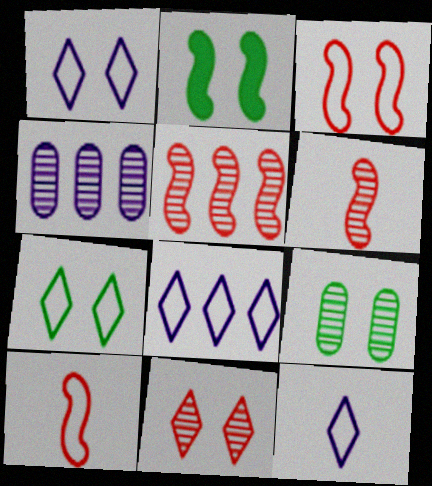[[1, 8, 12], 
[2, 7, 9]]